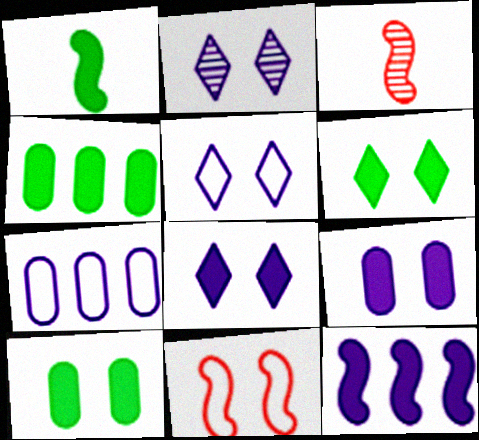[[1, 4, 6], 
[2, 5, 8], 
[2, 10, 11], 
[3, 4, 5], 
[3, 6, 7]]